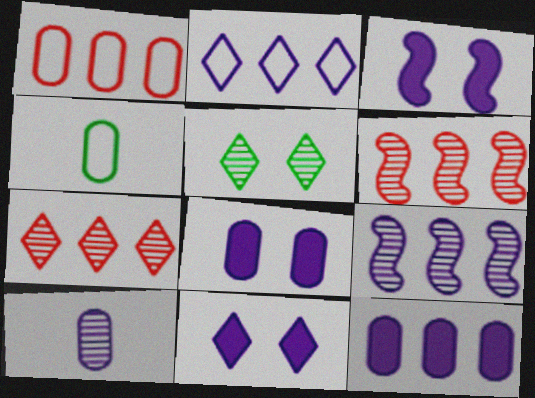[[2, 3, 10], 
[2, 9, 12], 
[3, 4, 7], 
[3, 8, 11], 
[4, 6, 11], 
[5, 6, 10]]